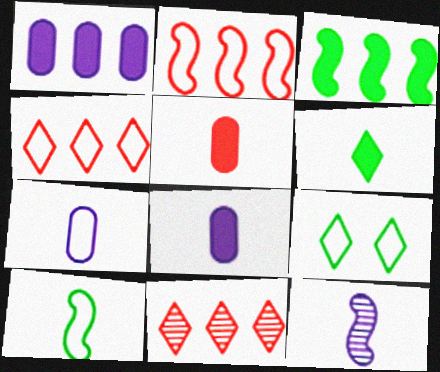[[2, 7, 9]]